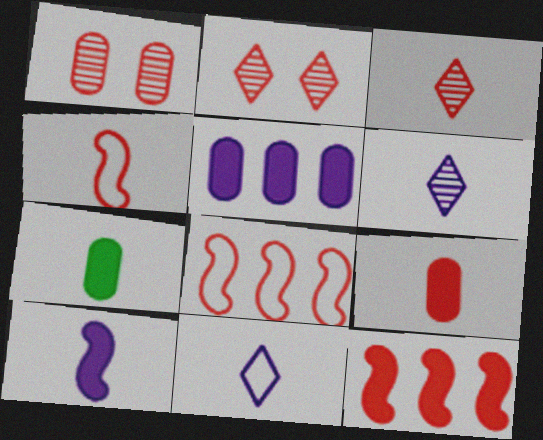[[2, 8, 9], 
[3, 4, 9], 
[4, 6, 7]]